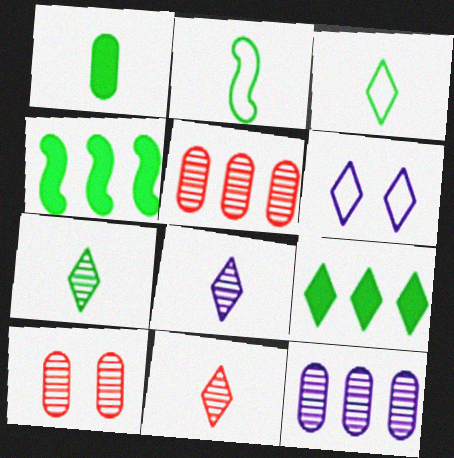[[1, 2, 7], 
[6, 9, 11], 
[7, 8, 11]]